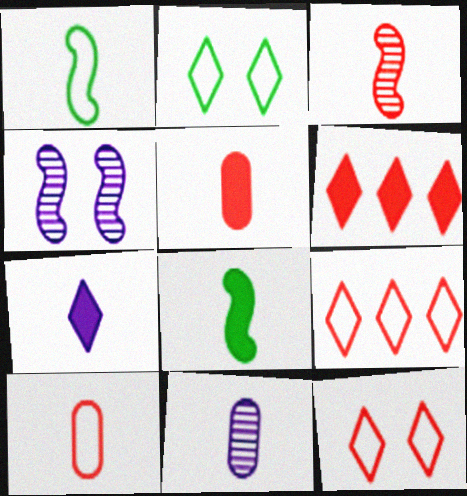[[5, 7, 8]]